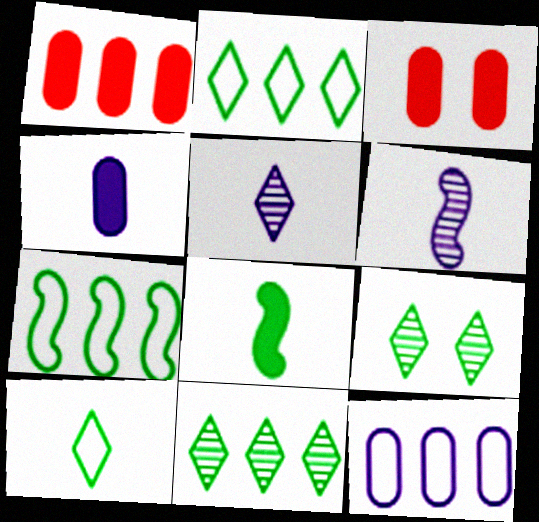[[2, 3, 6], 
[3, 5, 7]]